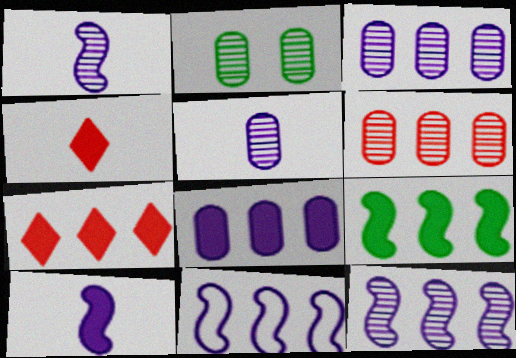[[2, 4, 11], 
[2, 5, 6], 
[7, 8, 9]]